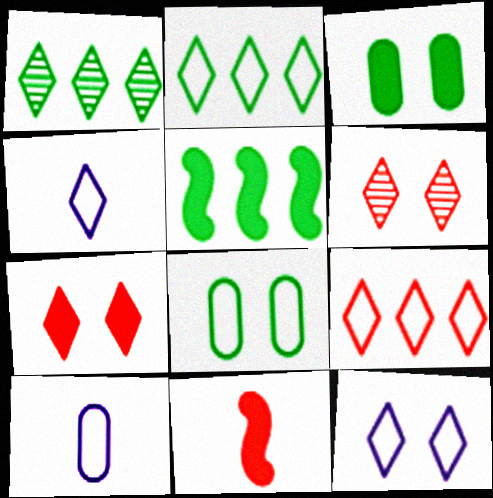[[1, 4, 7], 
[5, 6, 10]]